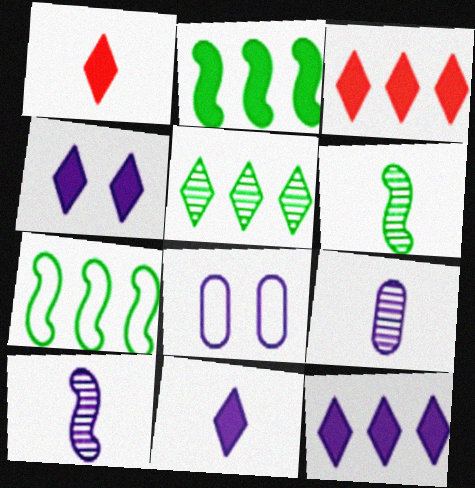[[3, 6, 8], 
[4, 11, 12], 
[8, 10, 12]]